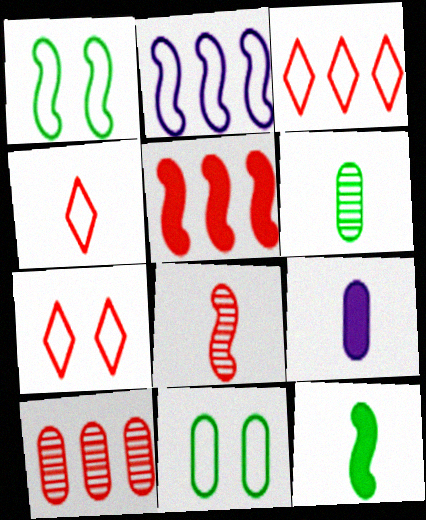[[2, 4, 11], 
[3, 4, 7], 
[3, 5, 10], 
[9, 10, 11]]